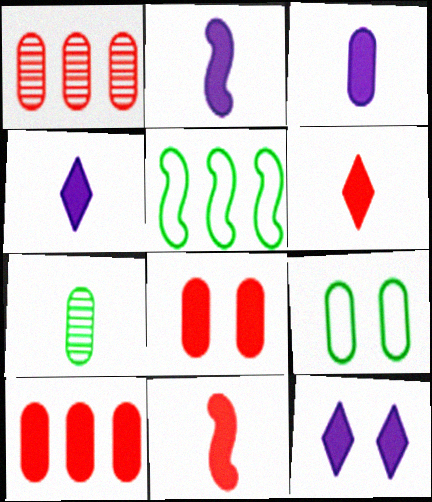[[1, 3, 9], 
[2, 3, 4]]